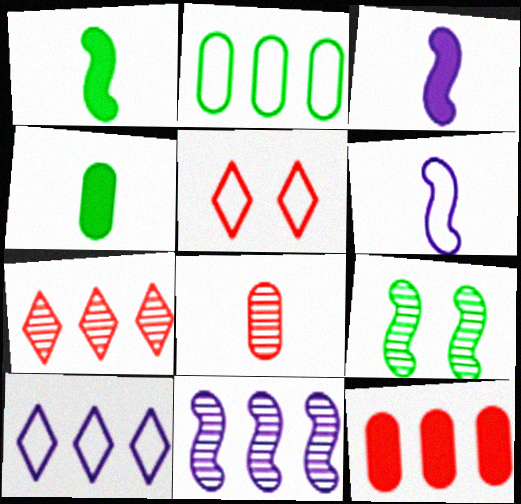[[2, 5, 6], 
[4, 5, 11]]